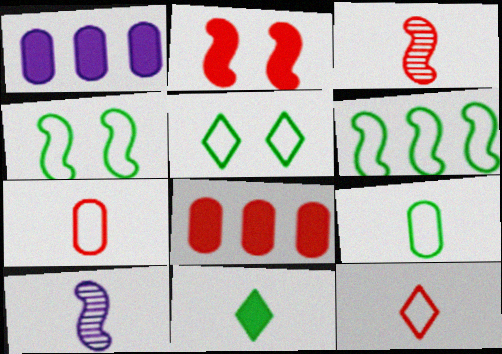[[1, 2, 11], 
[1, 3, 5], 
[2, 6, 10], 
[5, 6, 9], 
[5, 8, 10], 
[7, 10, 11]]